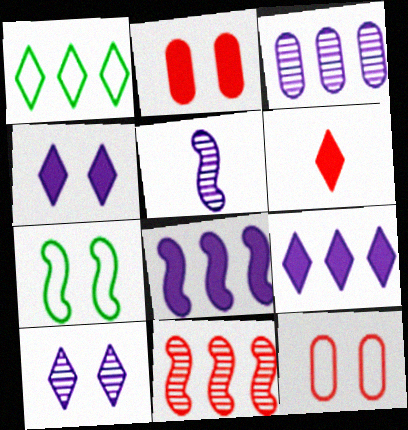[[1, 2, 5], 
[1, 6, 10], 
[2, 7, 10], 
[3, 5, 10], 
[3, 6, 7], 
[6, 11, 12]]